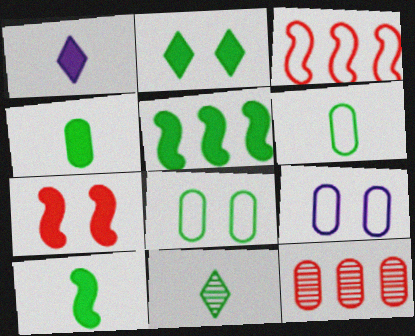[[2, 4, 5], 
[4, 9, 12], 
[5, 8, 11], 
[6, 10, 11]]